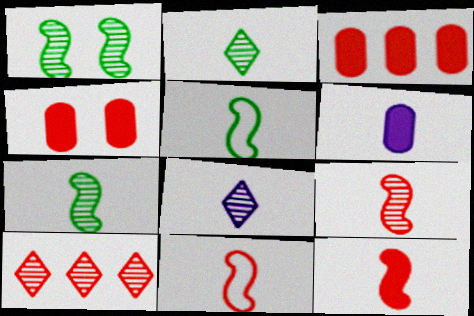[[2, 6, 11], 
[4, 10, 11], 
[9, 11, 12]]